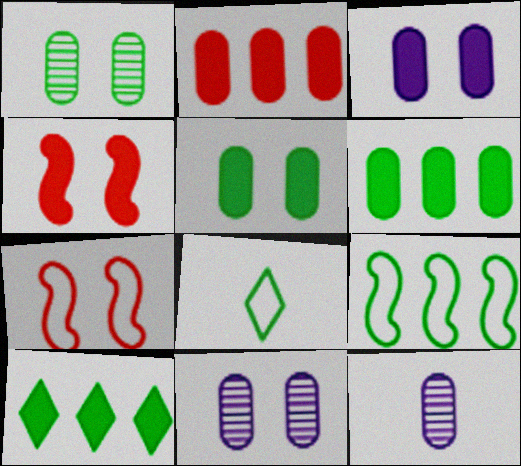[[7, 10, 12]]